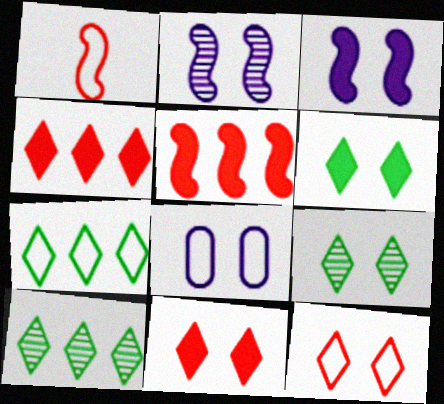[[1, 7, 8]]